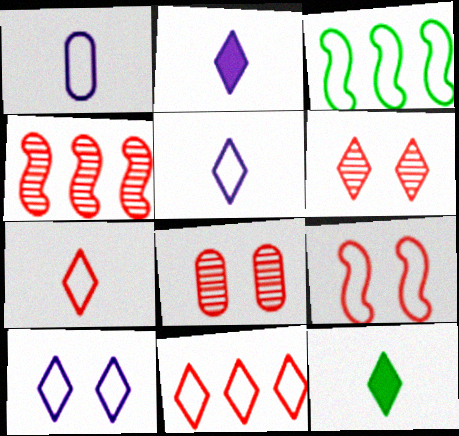[[2, 3, 8]]